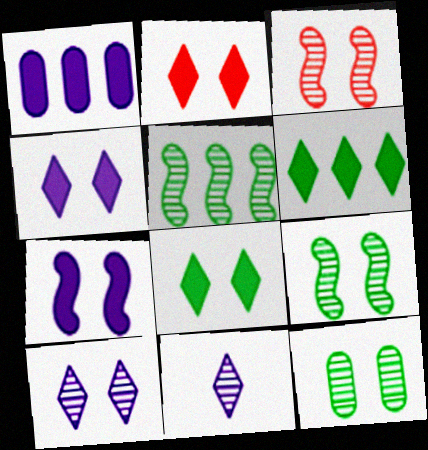[[2, 4, 8], 
[3, 10, 12]]